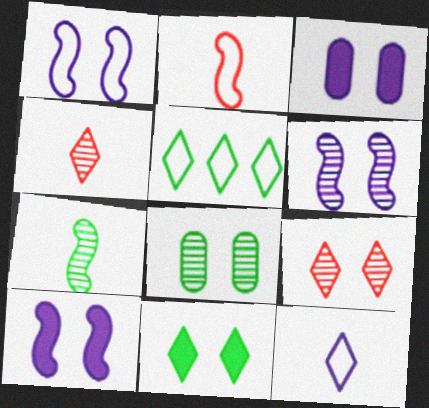[[1, 6, 10], 
[6, 8, 9]]